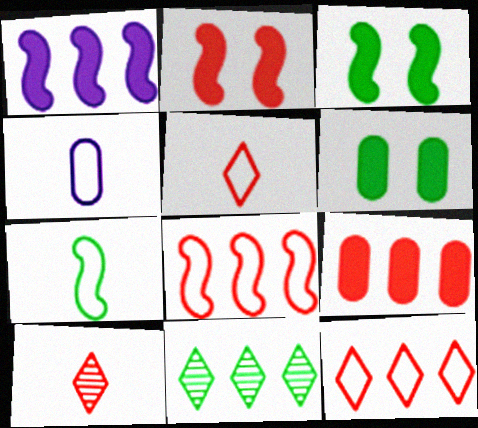[[2, 4, 11], 
[4, 5, 7], 
[6, 7, 11]]